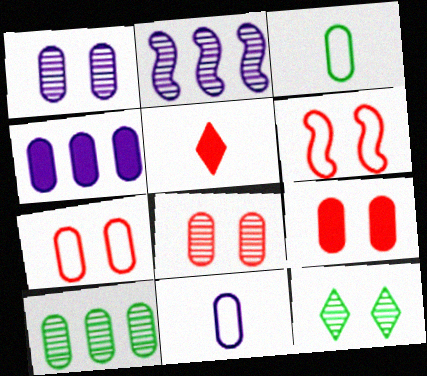[[1, 4, 11], 
[3, 4, 8], 
[7, 8, 9], 
[9, 10, 11]]